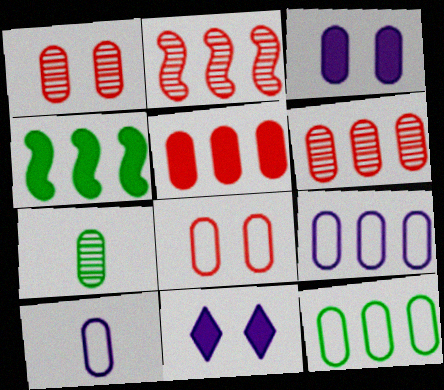[[8, 10, 12]]